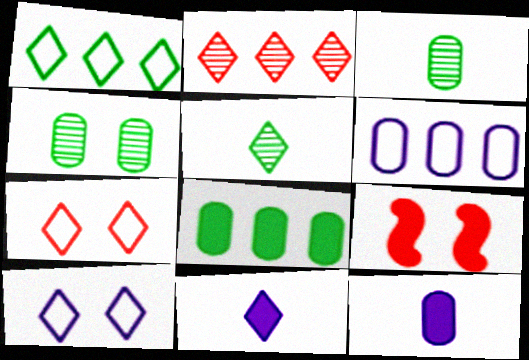[[4, 9, 10], 
[5, 6, 9], 
[8, 9, 11]]